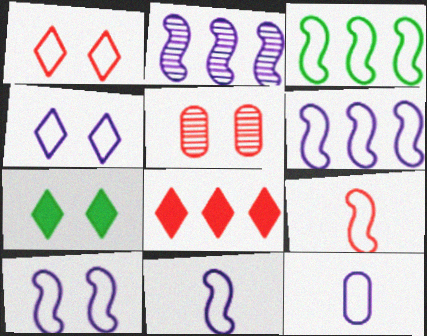[[1, 3, 12], 
[3, 9, 10], 
[4, 6, 12], 
[5, 7, 10], 
[5, 8, 9], 
[6, 10, 11]]